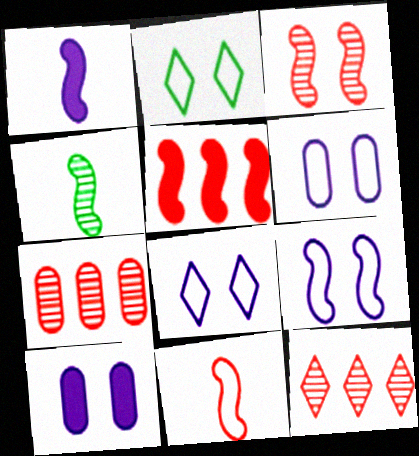[[1, 2, 7], 
[1, 4, 11], 
[2, 3, 10], 
[3, 5, 11], 
[4, 5, 9], 
[6, 8, 9]]